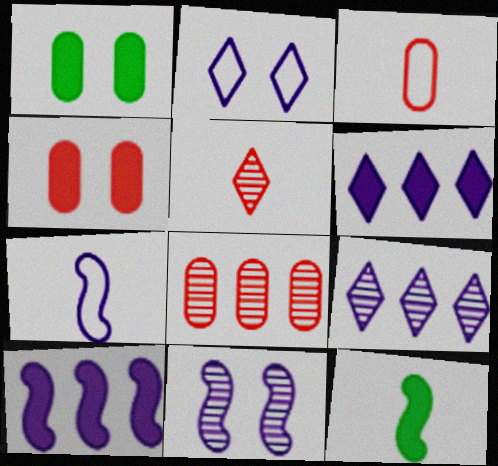[[2, 8, 12], 
[3, 4, 8], 
[4, 6, 12], 
[7, 10, 11]]